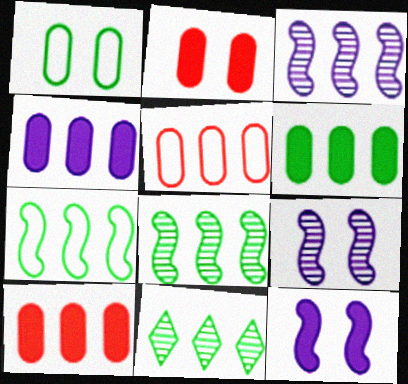[[4, 6, 10], 
[6, 7, 11]]